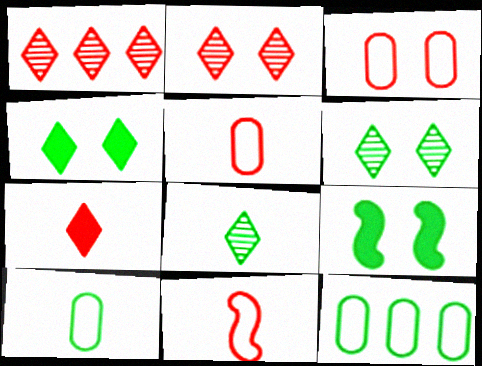[[8, 9, 12]]